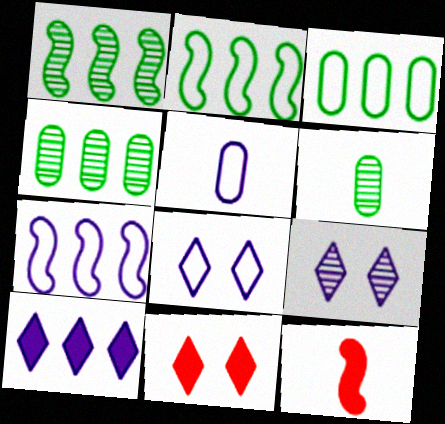[[1, 5, 11], 
[3, 9, 12], 
[4, 8, 12], 
[5, 7, 8], 
[6, 7, 11]]